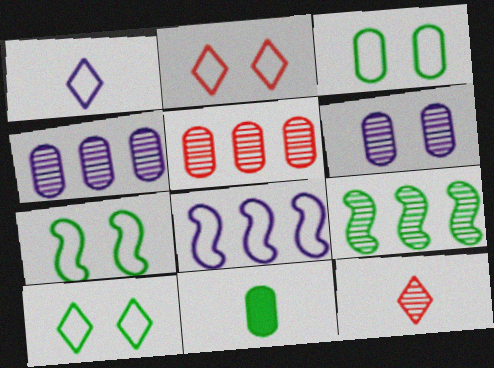[[3, 7, 10], 
[6, 9, 12], 
[9, 10, 11]]